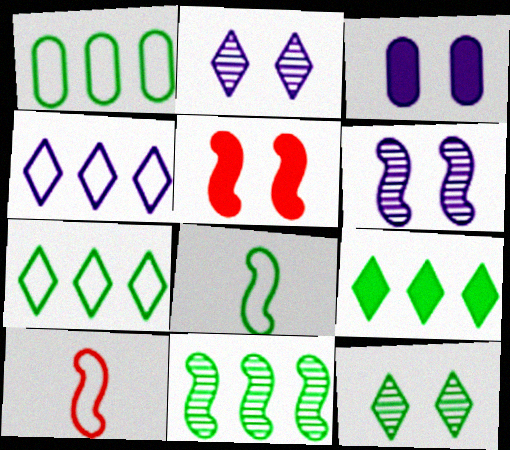[[1, 9, 11]]